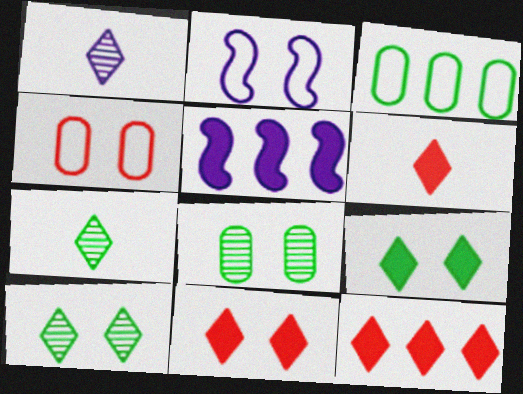[[2, 8, 11], 
[4, 5, 7], 
[6, 11, 12]]